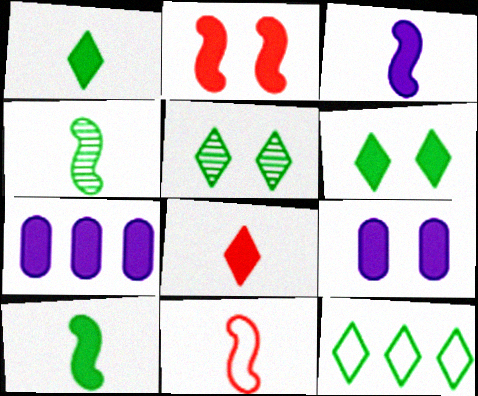[[1, 2, 7], 
[1, 5, 12], 
[2, 6, 9], 
[3, 4, 11], 
[5, 7, 11]]